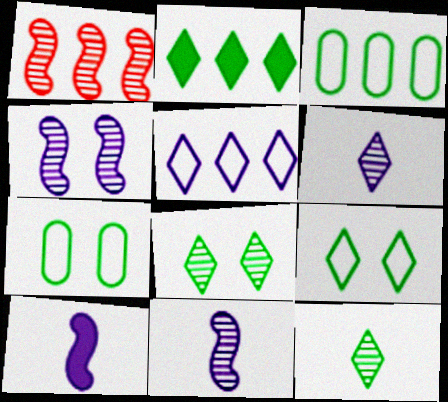[[2, 9, 12]]